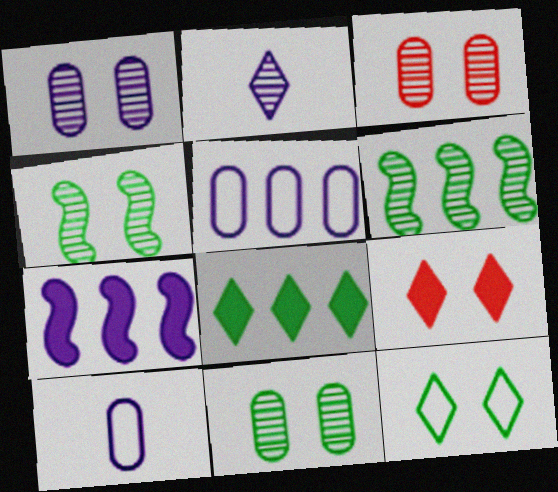[[1, 3, 11], 
[2, 3, 6], 
[6, 9, 10]]